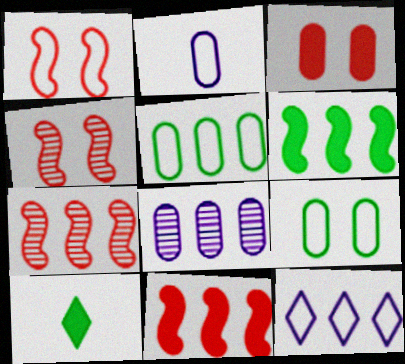[[1, 8, 10]]